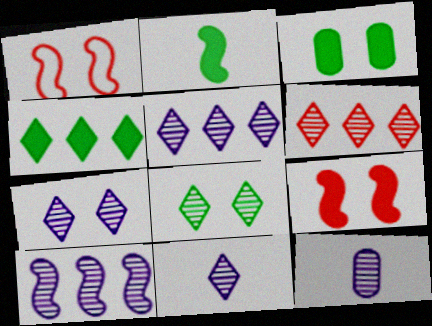[[1, 2, 10], 
[1, 3, 7], 
[1, 4, 12], 
[2, 3, 4], 
[5, 7, 11], 
[6, 8, 11], 
[7, 10, 12]]